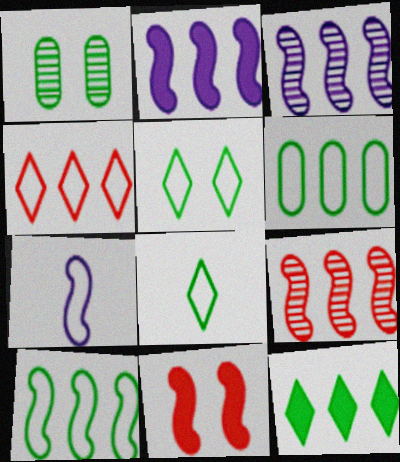[[2, 9, 10]]